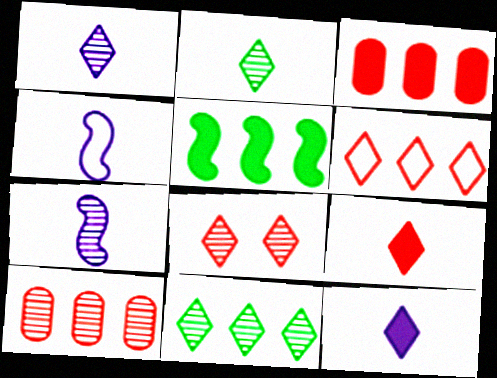[[1, 8, 11], 
[6, 8, 9]]